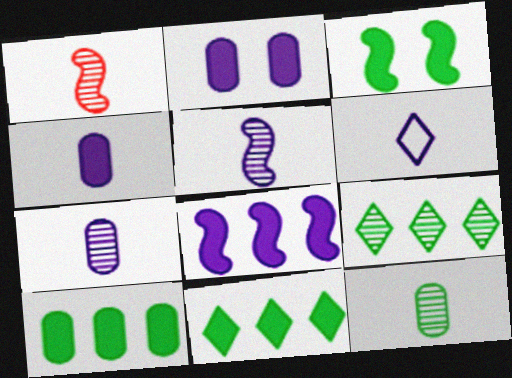[[4, 5, 6]]